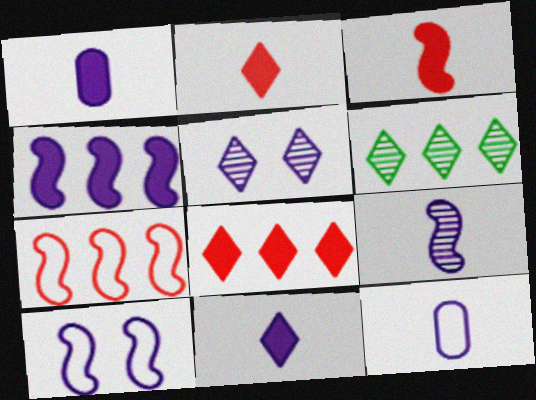[[4, 5, 12], 
[4, 9, 10], 
[9, 11, 12]]